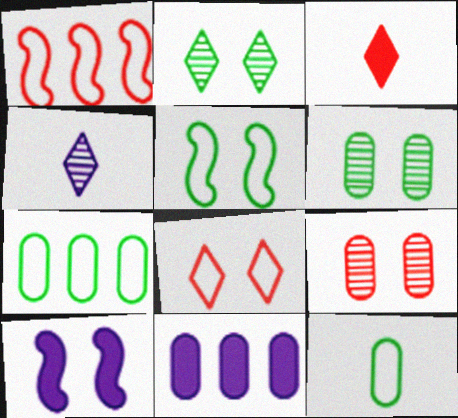[[1, 3, 9], 
[6, 8, 10], 
[9, 11, 12]]